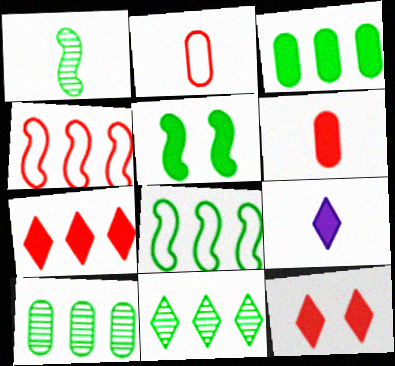[[1, 2, 9], 
[1, 5, 8], 
[3, 8, 11]]